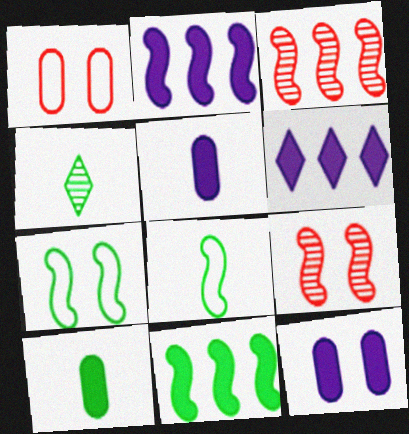[[1, 2, 4], 
[2, 8, 9], 
[4, 8, 10]]